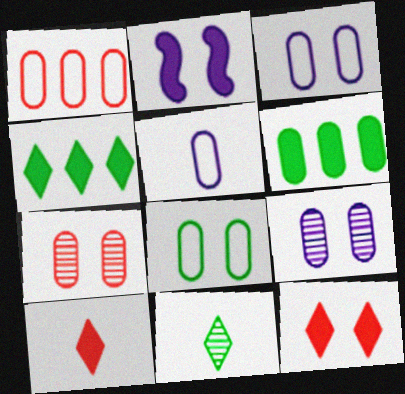[[1, 2, 11], 
[1, 5, 8], 
[2, 6, 10], 
[5, 6, 7]]